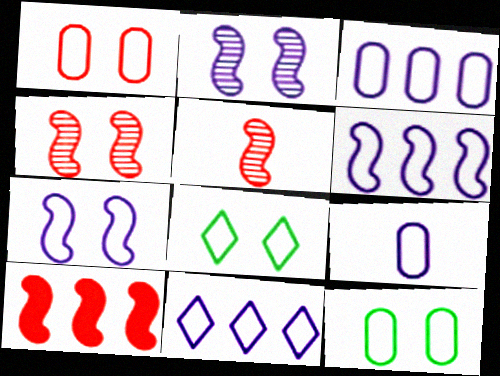[[1, 7, 8], 
[3, 6, 11], 
[7, 9, 11]]